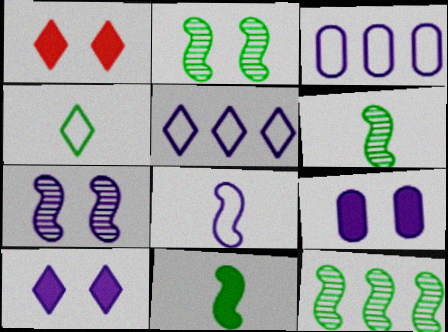[[1, 3, 6], 
[2, 6, 12]]